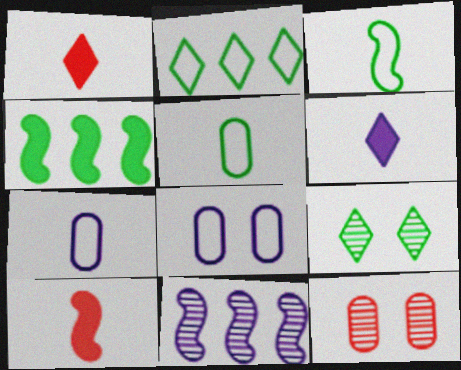[[4, 5, 9], 
[6, 8, 11]]